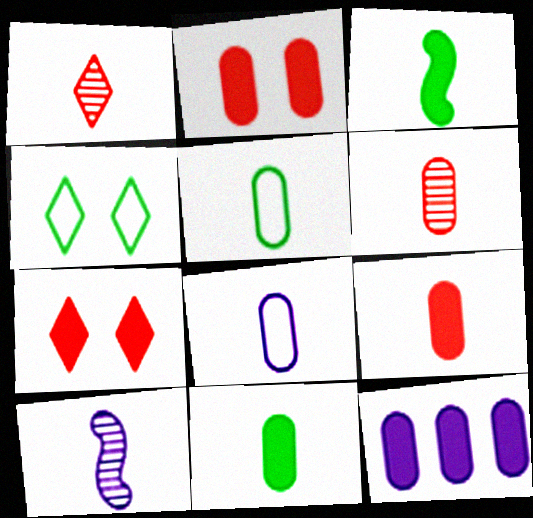[[1, 3, 8], 
[2, 11, 12], 
[3, 7, 12], 
[6, 8, 11]]